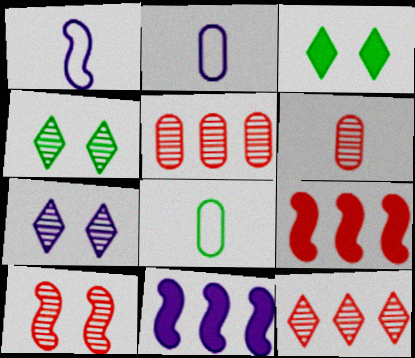[[1, 3, 5], 
[2, 4, 9], 
[2, 7, 11], 
[6, 10, 12], 
[7, 8, 9]]